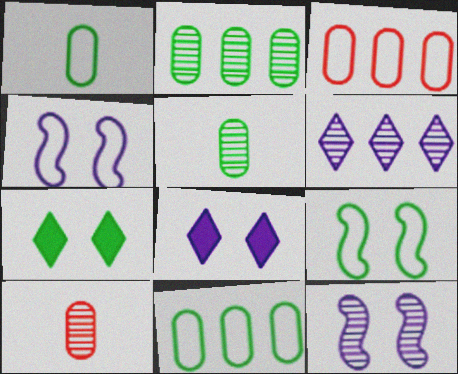[]